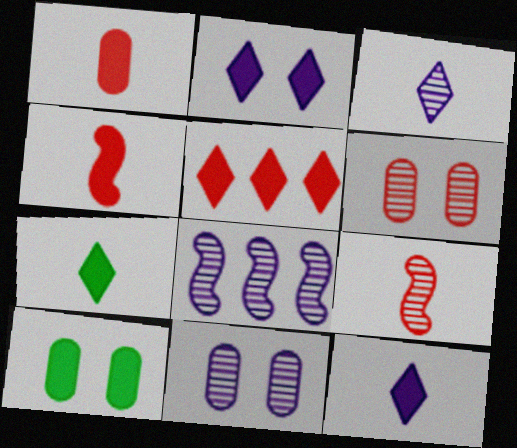[[2, 5, 7], 
[3, 8, 11]]